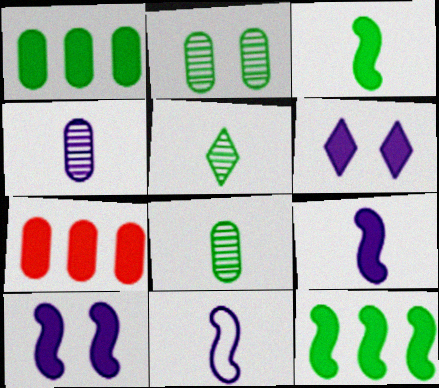[[3, 6, 7]]